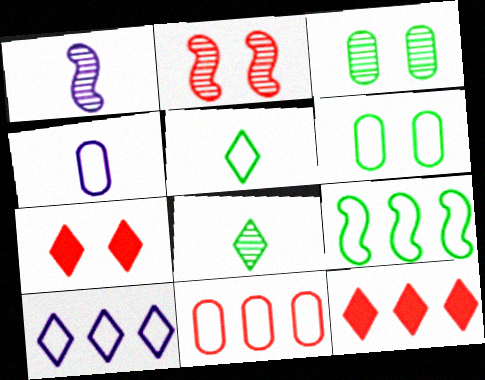[[1, 6, 12], 
[4, 6, 11], 
[5, 6, 9], 
[7, 8, 10], 
[9, 10, 11]]